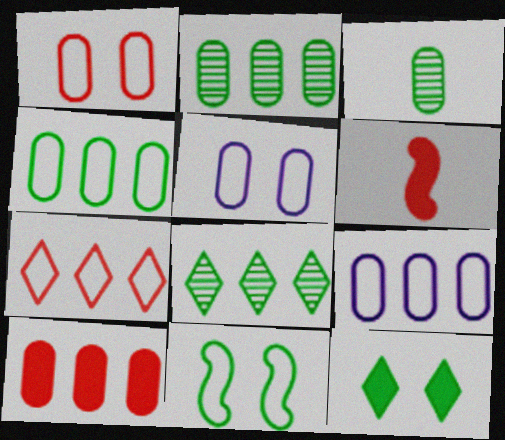[[2, 9, 10], 
[3, 5, 10], 
[5, 6, 8]]